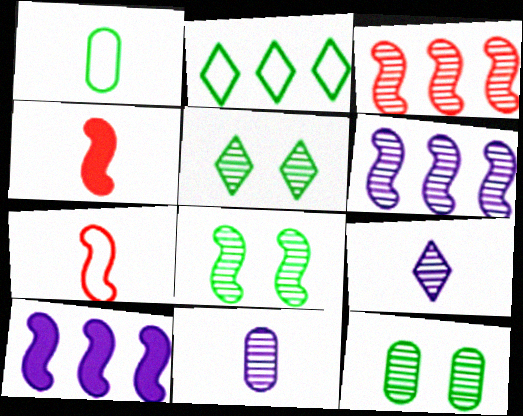[[1, 4, 9], 
[3, 5, 11], 
[3, 9, 12], 
[5, 8, 12], 
[7, 8, 10]]